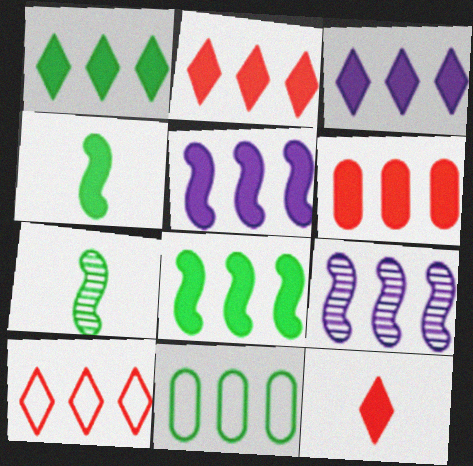[[1, 2, 3], 
[1, 5, 6], 
[2, 9, 11], 
[3, 6, 8]]